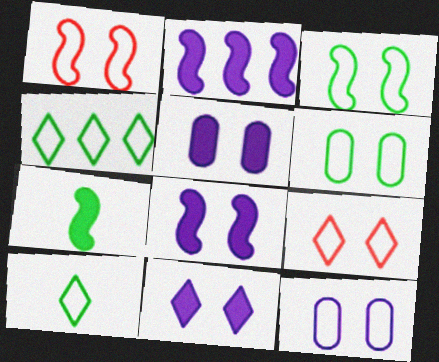[[3, 9, 12], 
[5, 8, 11]]